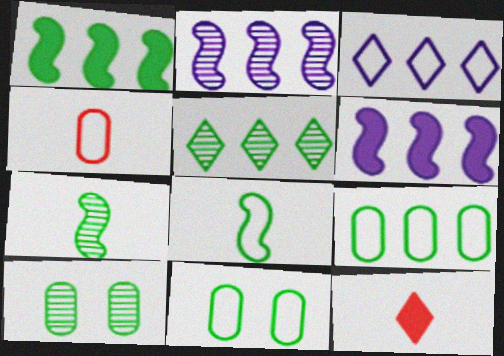[[1, 5, 9], 
[2, 11, 12], 
[5, 7, 10]]